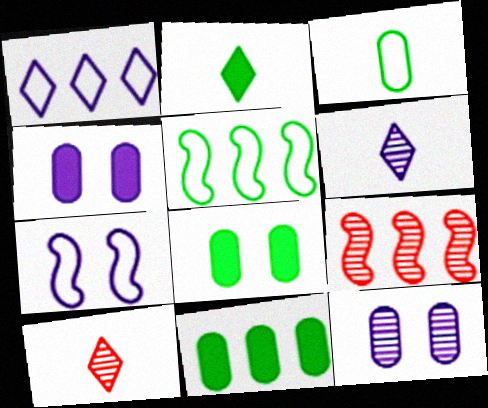[[1, 9, 11], 
[4, 5, 10], 
[7, 10, 11]]